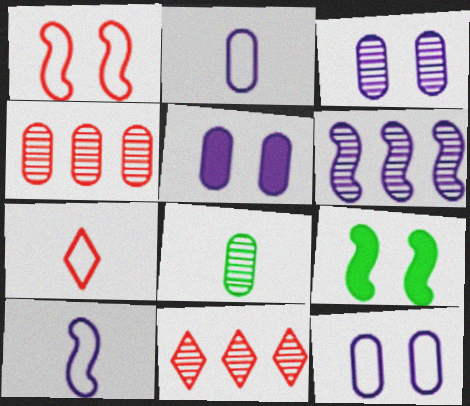[[2, 9, 11], 
[3, 4, 8], 
[3, 5, 12]]